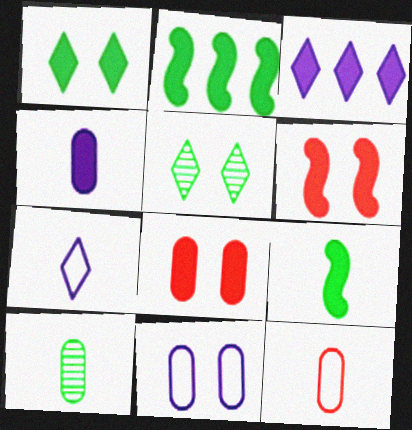[[3, 8, 9], 
[4, 10, 12], 
[5, 6, 11]]